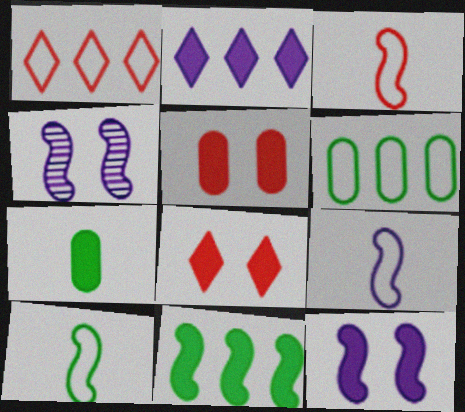[[1, 4, 7], 
[3, 4, 11], 
[3, 9, 10]]